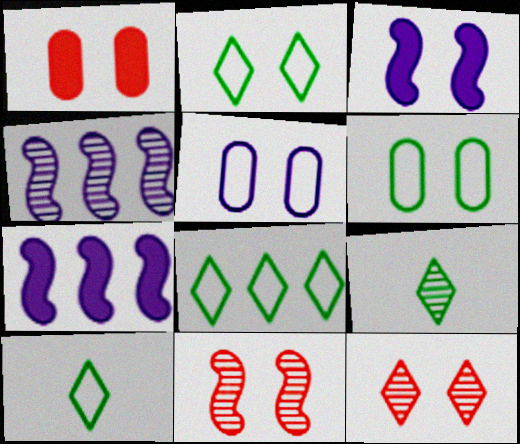[[1, 4, 10], 
[2, 8, 10], 
[3, 6, 12]]